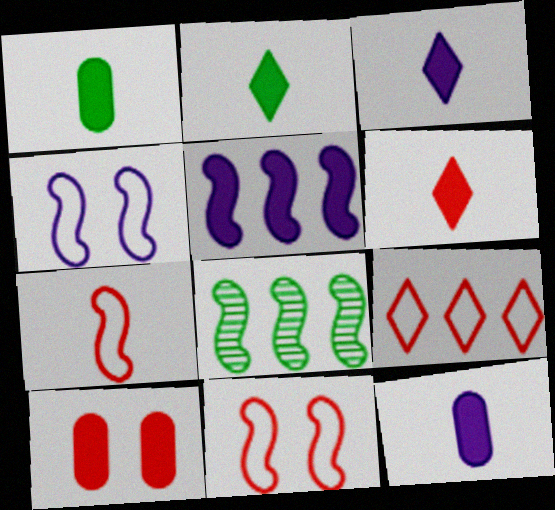[[2, 3, 6], 
[2, 5, 10]]